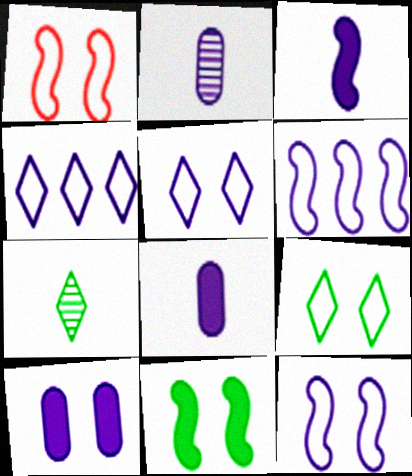[]